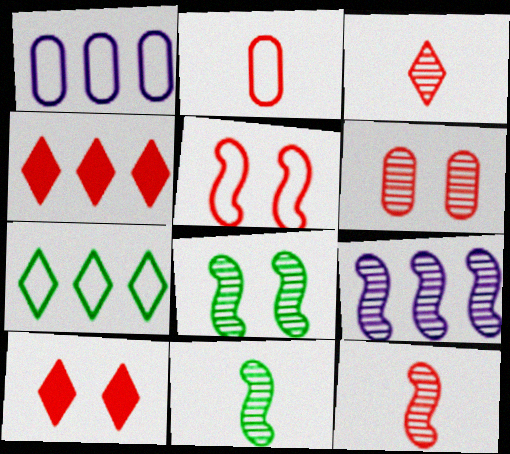[[1, 10, 11], 
[5, 6, 10], 
[8, 9, 12]]